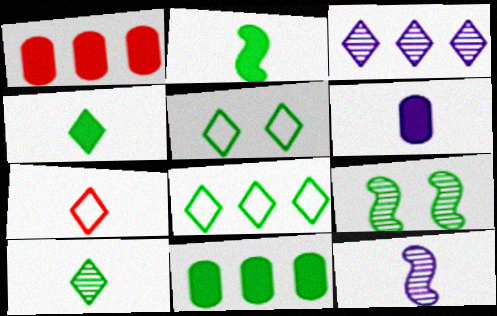[[1, 5, 12]]